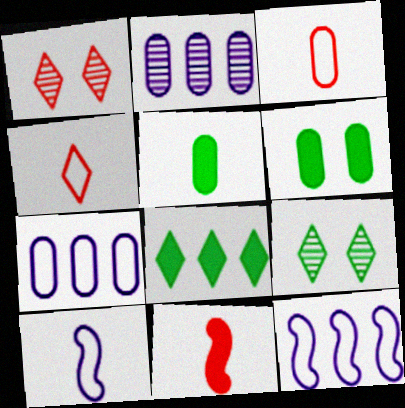[[1, 5, 12], 
[2, 3, 6], 
[7, 9, 11]]